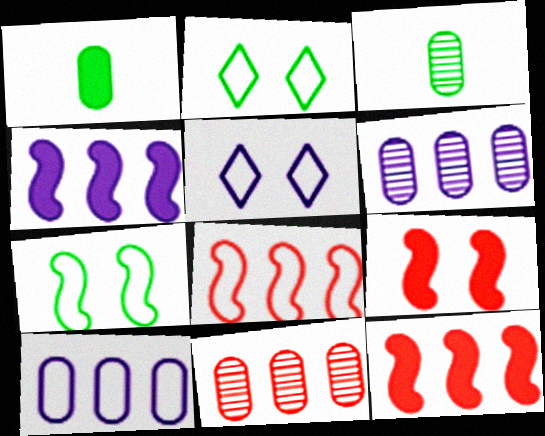[[3, 5, 12]]